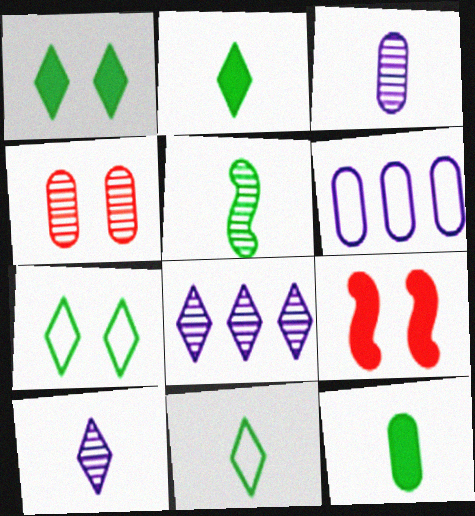[[4, 5, 8], 
[4, 6, 12], 
[5, 11, 12]]